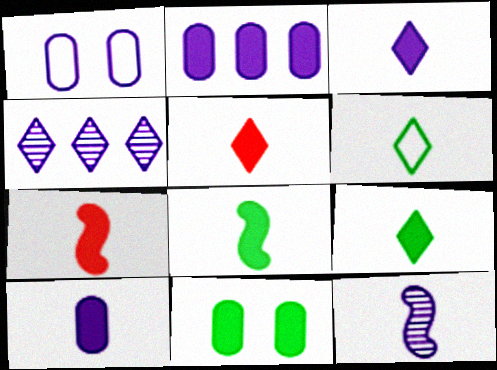[[3, 5, 9], 
[5, 8, 10], 
[7, 9, 10]]